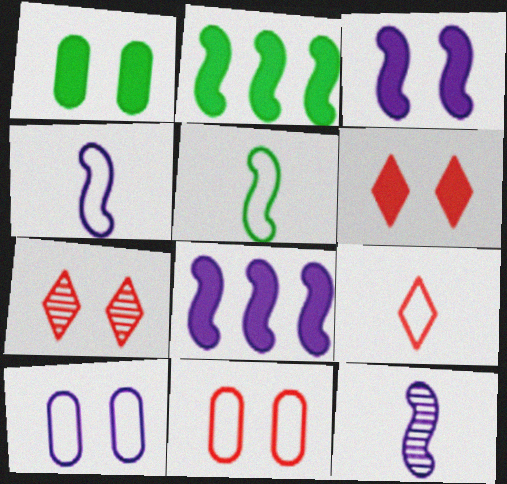[[1, 3, 6]]